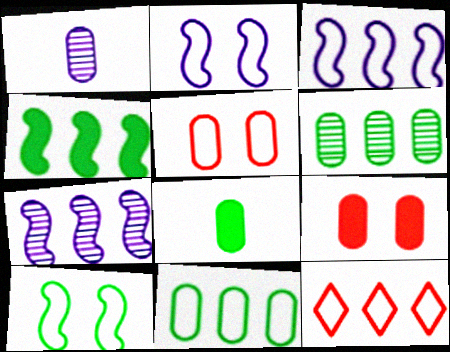[[1, 9, 11], 
[3, 11, 12]]